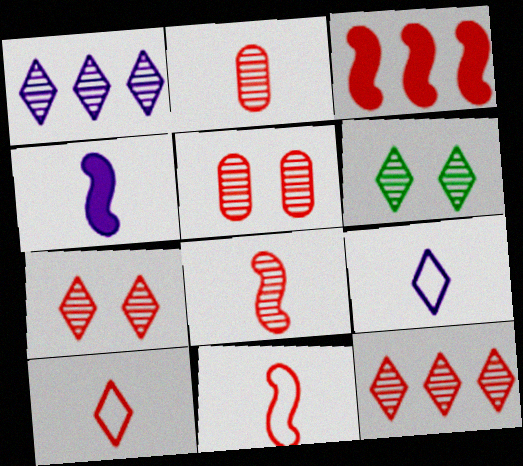[[3, 5, 10], 
[5, 8, 12]]